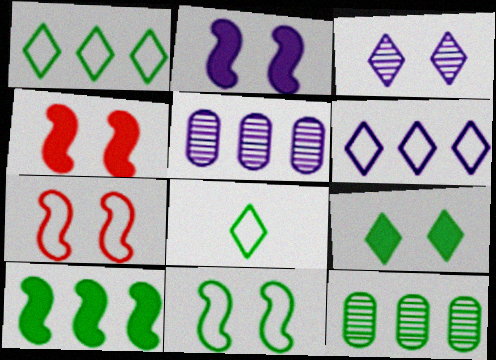[[1, 10, 12], 
[4, 5, 8]]